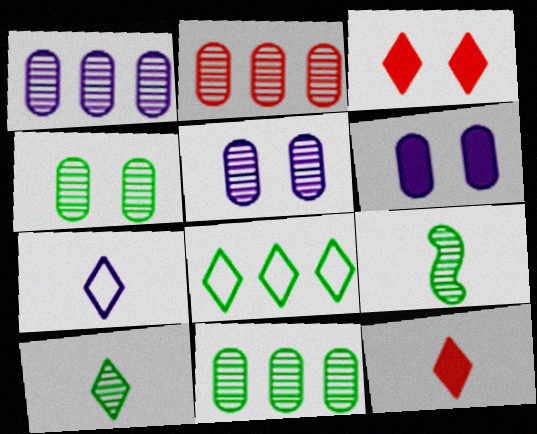[[1, 2, 11], 
[7, 10, 12]]